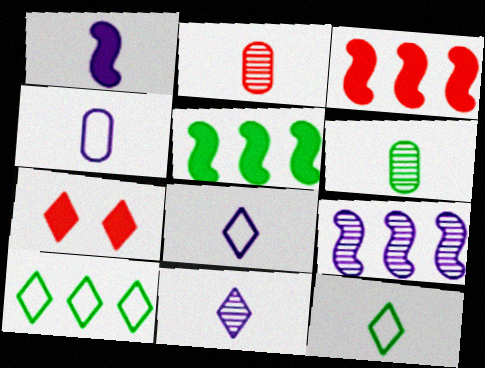[[1, 2, 12], 
[1, 4, 11], 
[7, 10, 11]]